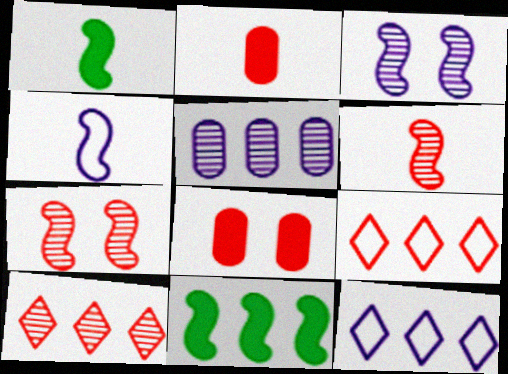[[1, 4, 6], 
[2, 7, 9], 
[4, 7, 11], 
[5, 9, 11], 
[6, 8, 9]]